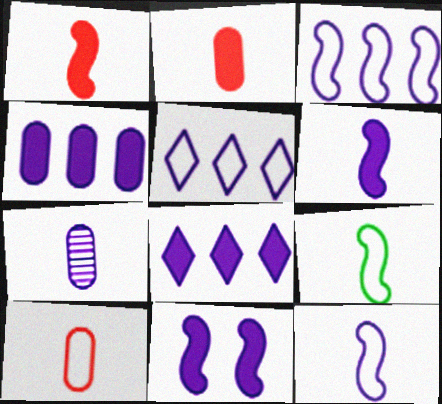[[5, 7, 11]]